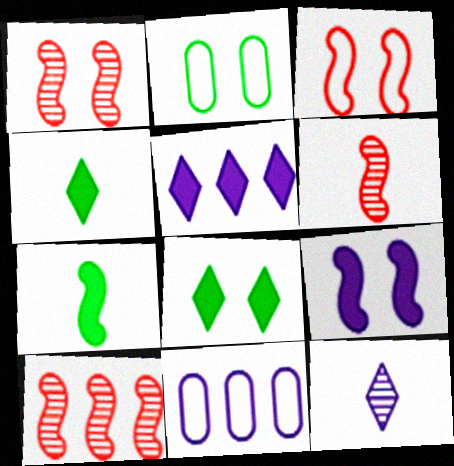[[1, 4, 11], 
[1, 6, 10], 
[2, 5, 6], 
[6, 8, 11], 
[9, 11, 12]]